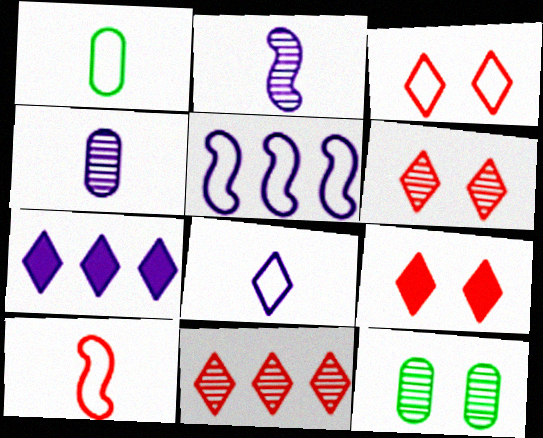[[1, 3, 5], 
[1, 8, 10], 
[2, 11, 12], 
[3, 6, 9], 
[7, 10, 12]]